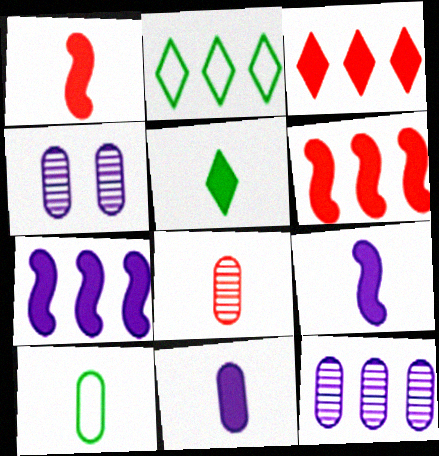[[1, 2, 4], 
[1, 5, 11], 
[2, 6, 12], 
[8, 10, 11]]